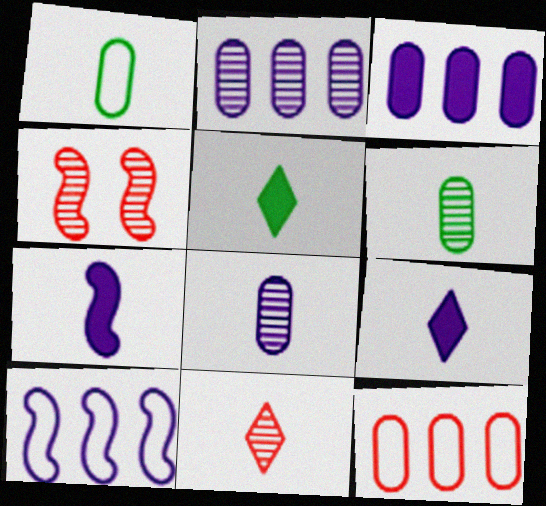[[1, 7, 11]]